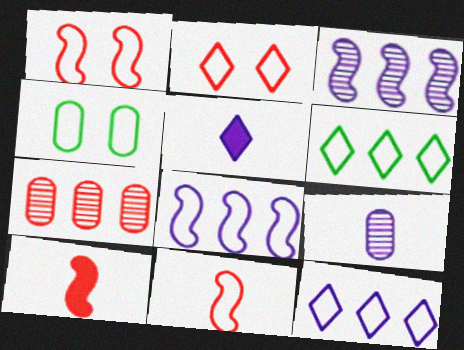[[2, 7, 10], 
[4, 11, 12]]